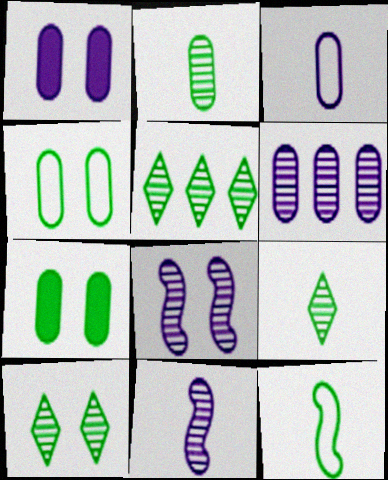[[1, 3, 6], 
[5, 7, 12], 
[5, 9, 10]]